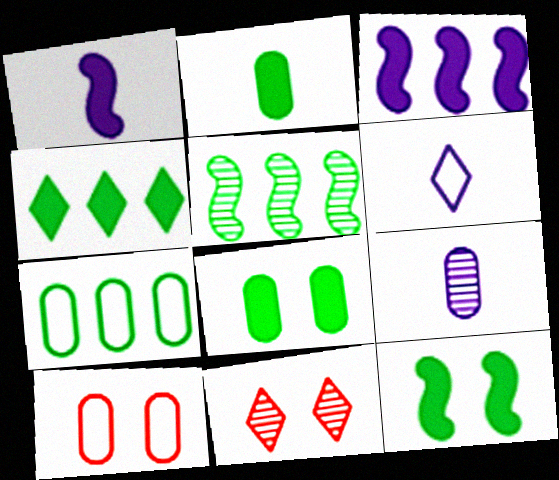[[1, 6, 9], 
[1, 7, 11], 
[2, 4, 12], 
[4, 5, 7], 
[4, 6, 11], 
[5, 9, 11]]